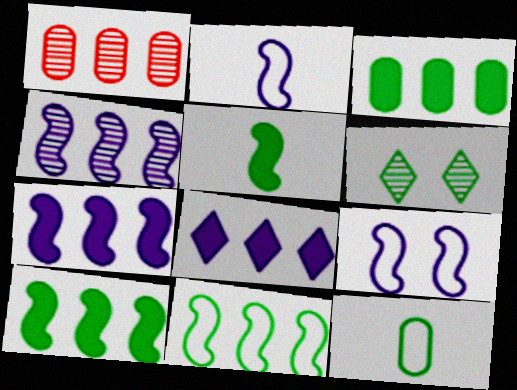[[1, 8, 11], 
[6, 10, 12]]